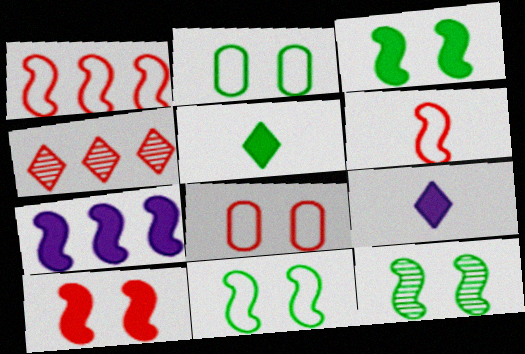[[3, 11, 12], 
[6, 7, 12]]